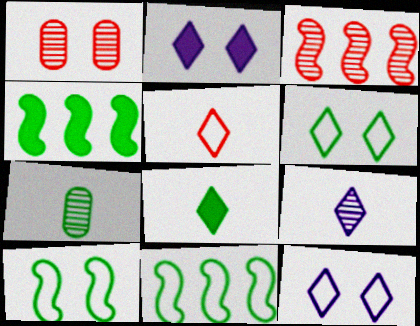[[1, 2, 10], 
[4, 6, 7], 
[5, 8, 9]]